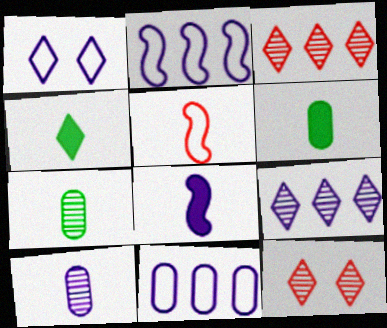[[1, 3, 4], 
[2, 6, 12], 
[4, 5, 10]]